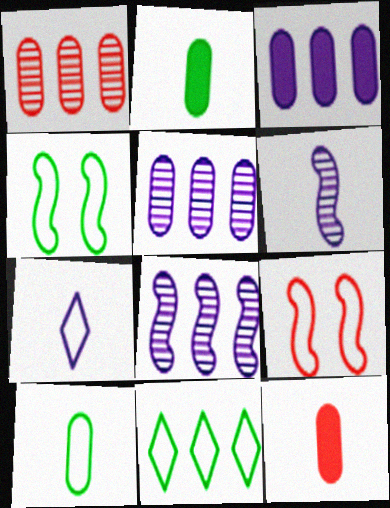[[4, 10, 11]]